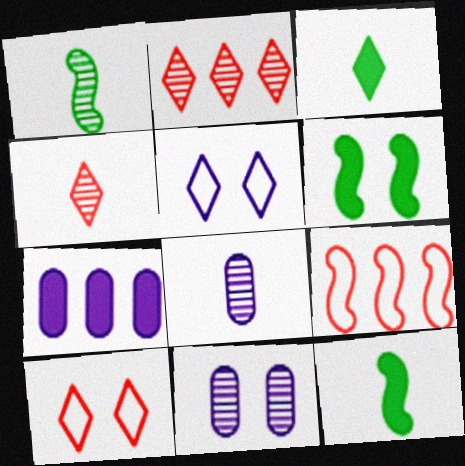[[1, 2, 11], 
[1, 4, 8], 
[1, 7, 10], 
[2, 3, 5], 
[3, 9, 11], 
[6, 10, 11]]